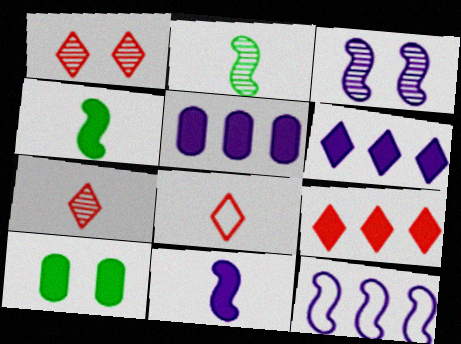[[1, 8, 9], 
[3, 11, 12], 
[7, 10, 12], 
[9, 10, 11]]